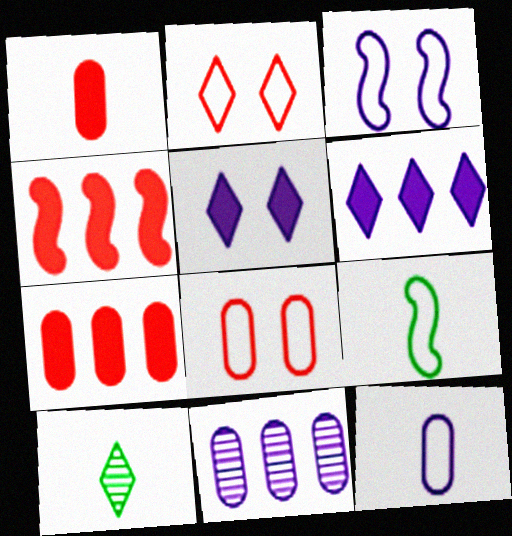[[2, 6, 10], 
[3, 7, 10]]